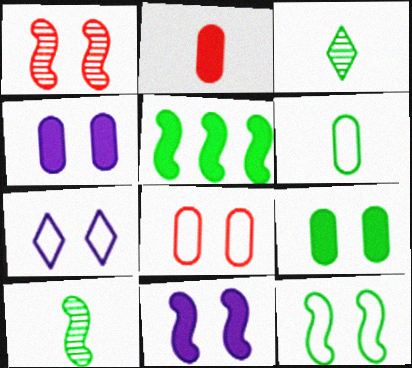[[1, 7, 9], 
[1, 11, 12], 
[5, 10, 12], 
[7, 8, 12]]